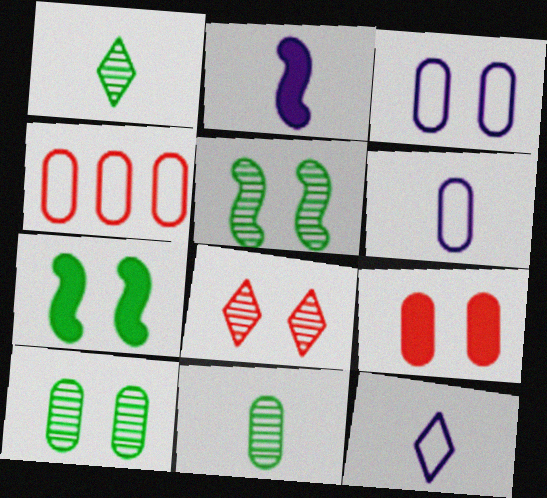[[3, 7, 8], 
[3, 9, 10]]